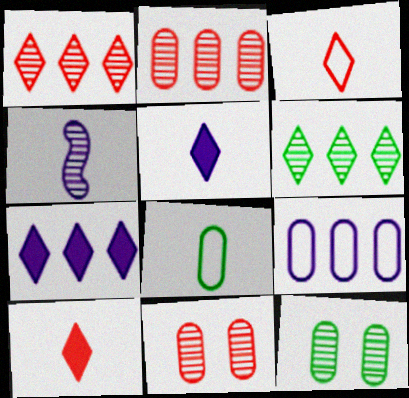[[1, 4, 12], 
[4, 6, 11], 
[4, 8, 10]]